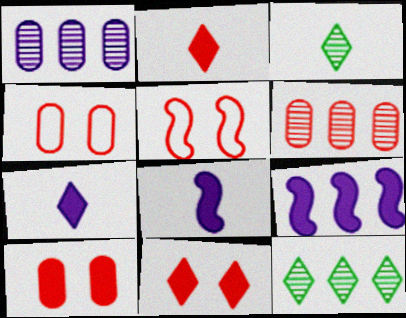[[2, 5, 6], 
[3, 4, 9], 
[4, 8, 12]]